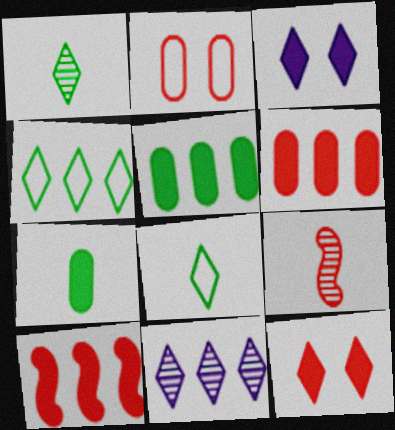[[3, 7, 10], 
[8, 11, 12]]